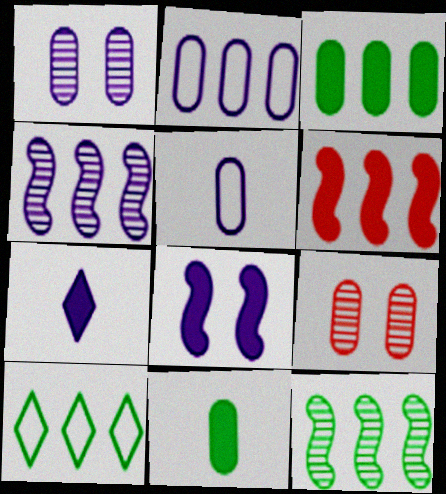[[2, 9, 11], 
[3, 5, 9], 
[3, 10, 12]]